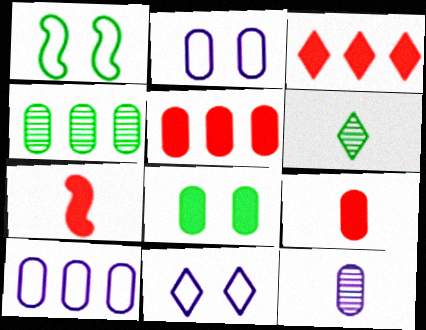[[1, 3, 12], 
[2, 4, 9], 
[3, 6, 11], 
[4, 5, 10], 
[4, 7, 11]]